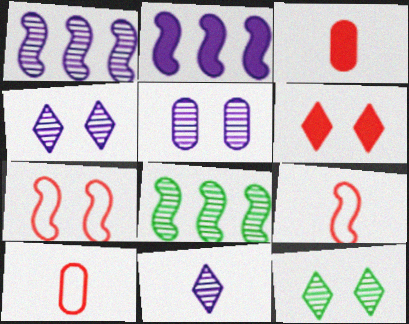[[1, 5, 11], 
[2, 10, 12]]